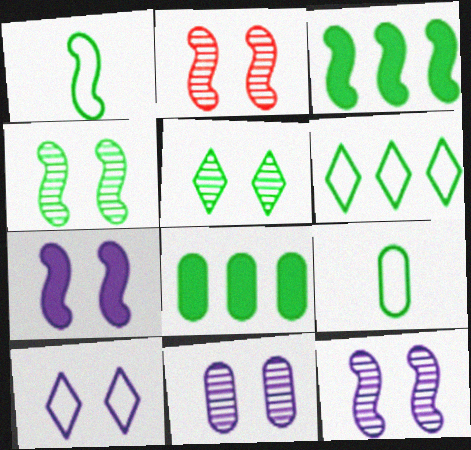[[1, 3, 4], 
[1, 5, 8], 
[2, 4, 12], 
[2, 5, 11], 
[3, 5, 9], 
[7, 10, 11]]